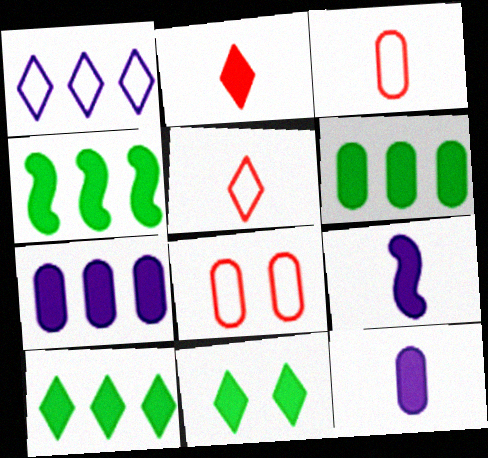[[4, 6, 10]]